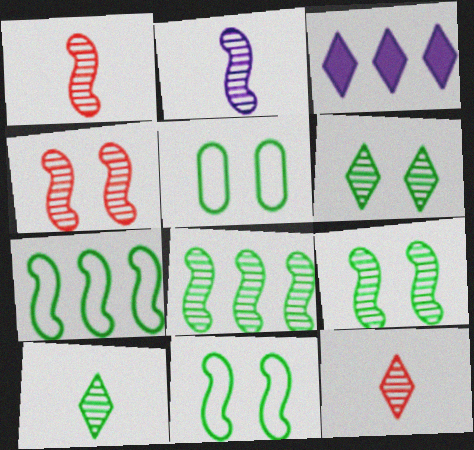[[1, 3, 5], 
[2, 4, 8]]